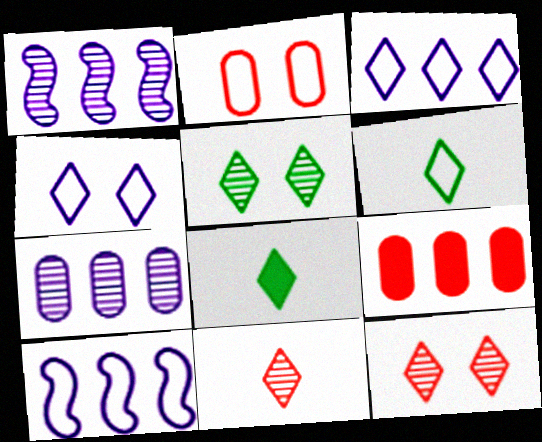[[1, 2, 8], 
[2, 6, 10], 
[3, 8, 12]]